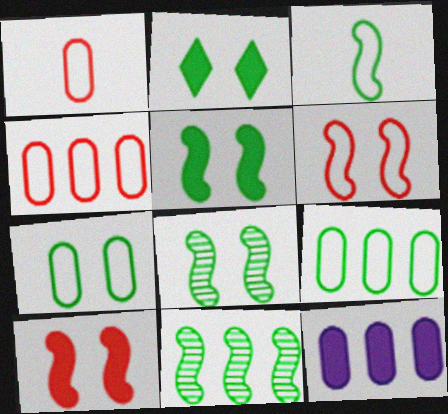[[2, 7, 8], 
[3, 5, 11]]